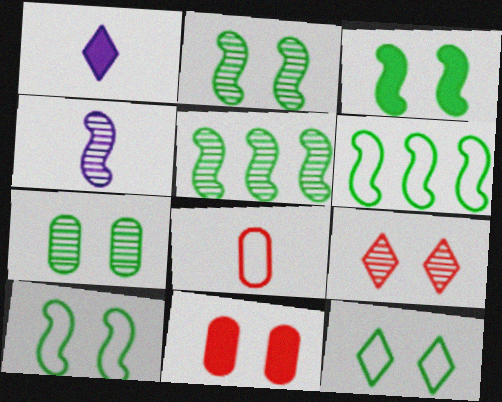[[2, 3, 10], 
[3, 7, 12]]